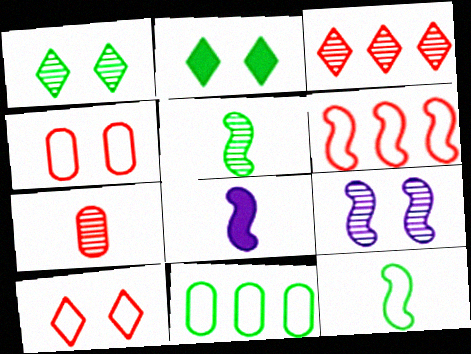[[2, 4, 9], 
[2, 5, 11]]